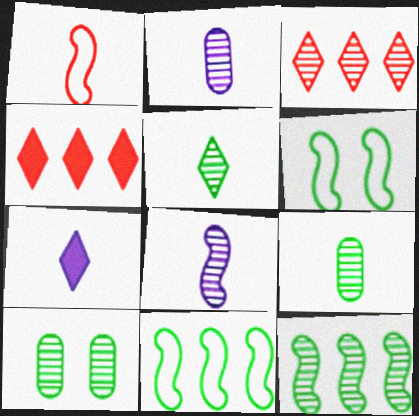[[1, 7, 9], 
[2, 4, 6], 
[3, 8, 10], 
[5, 10, 12]]